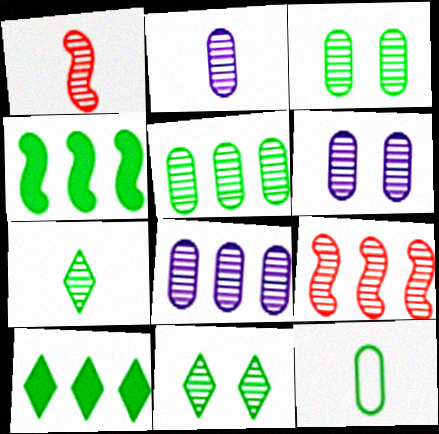[[1, 2, 7], 
[1, 8, 11], 
[2, 6, 8], 
[2, 9, 11], 
[4, 11, 12], 
[6, 7, 9]]